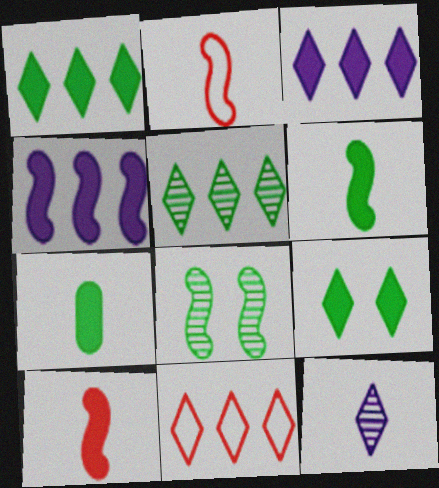[[2, 4, 8], 
[2, 7, 12], 
[3, 5, 11], 
[9, 11, 12]]